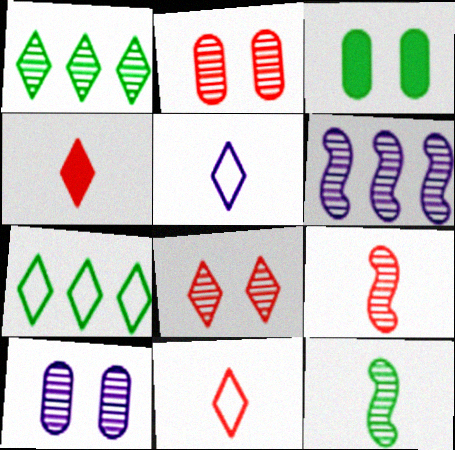[[1, 9, 10], 
[3, 6, 11], 
[3, 7, 12]]